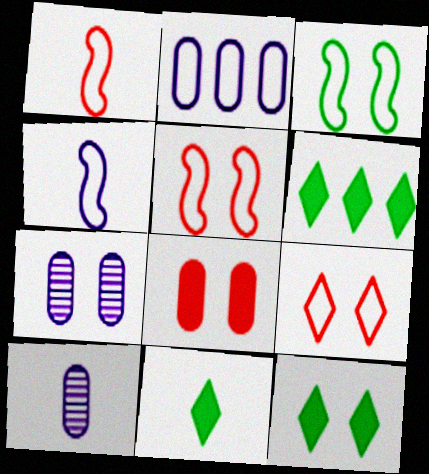[[1, 6, 7], 
[1, 10, 11], 
[5, 6, 10], 
[5, 7, 12], 
[6, 11, 12]]